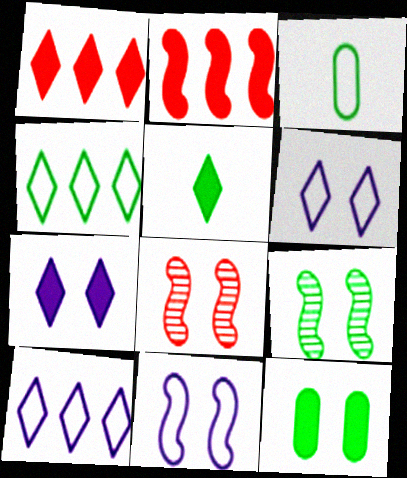[[1, 5, 7], 
[6, 8, 12]]